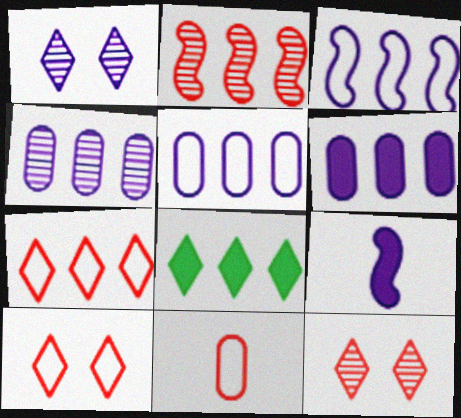[[1, 5, 9], 
[2, 5, 8], 
[4, 5, 6]]